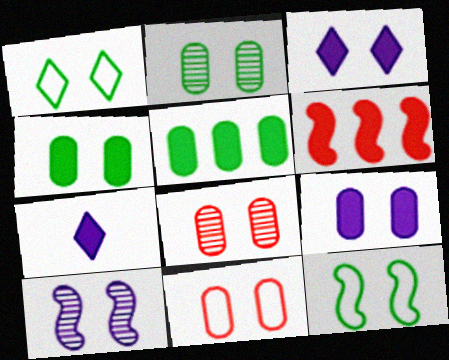[[2, 9, 11], 
[3, 8, 12], 
[4, 6, 7]]